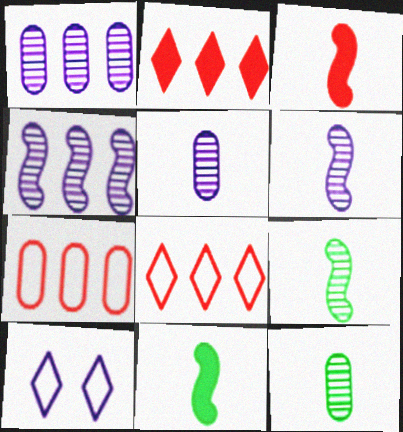[]